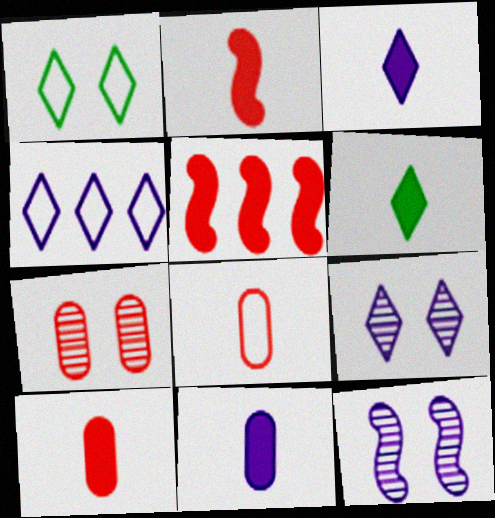[[2, 6, 11], 
[3, 4, 9], 
[4, 11, 12]]